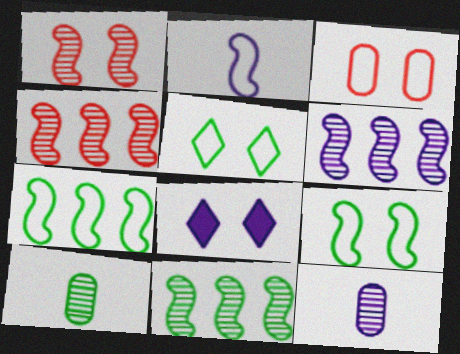[[4, 6, 11]]